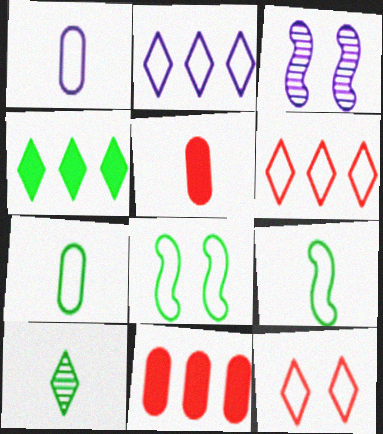[[1, 6, 8]]